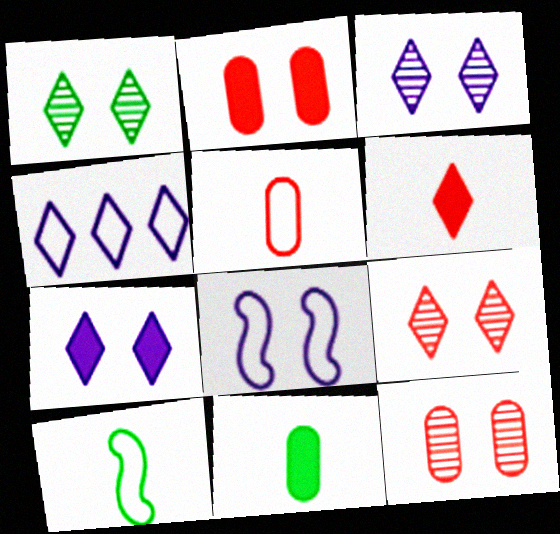[[1, 2, 8], 
[1, 3, 9], 
[1, 4, 6]]